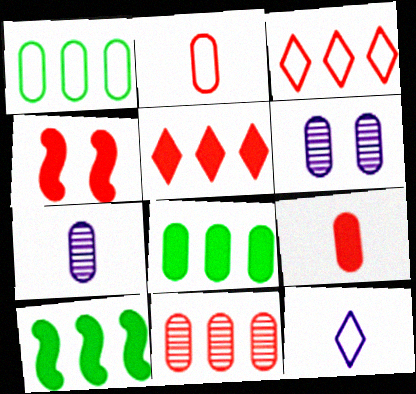[[1, 6, 9], 
[2, 6, 8], 
[4, 5, 9]]